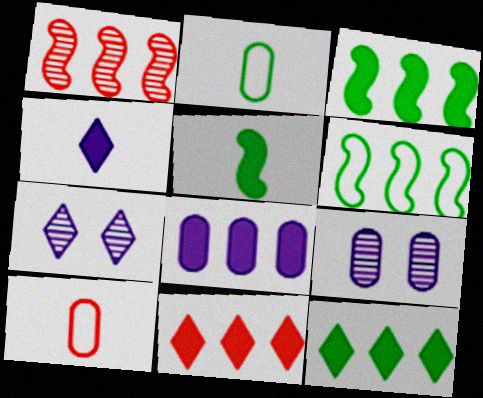[[3, 7, 10], 
[3, 8, 11]]